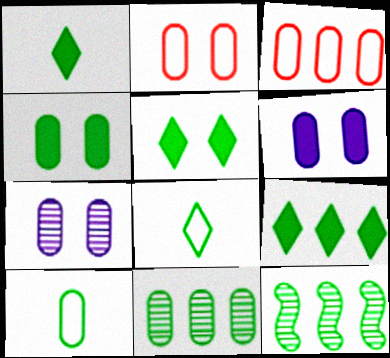[[1, 5, 9], 
[2, 4, 7], 
[4, 8, 12], 
[4, 10, 11], 
[5, 10, 12]]